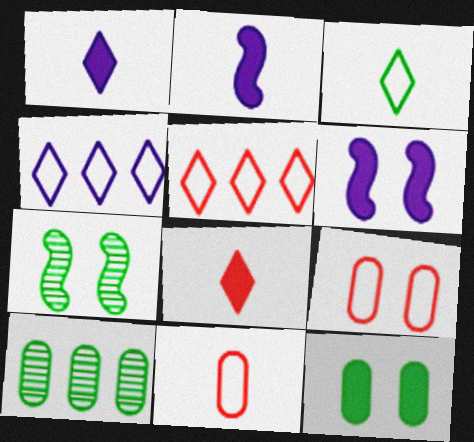[]